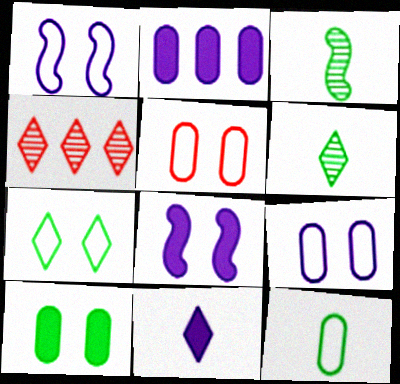[[1, 5, 7], 
[2, 8, 11], 
[4, 7, 11], 
[4, 8, 12]]